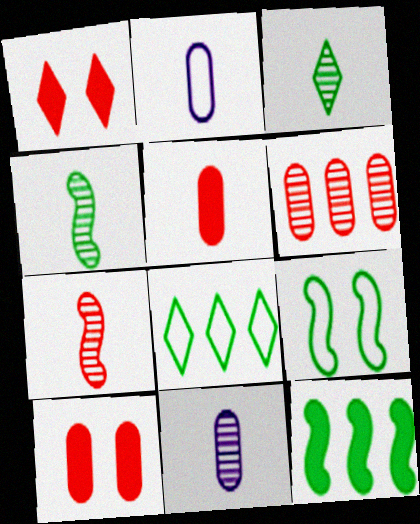[[3, 7, 11], 
[4, 9, 12]]